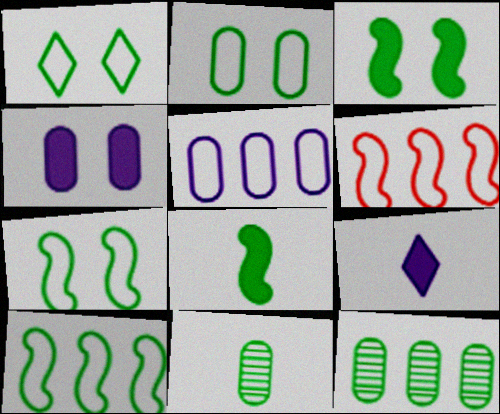[[1, 2, 7], 
[1, 8, 12]]